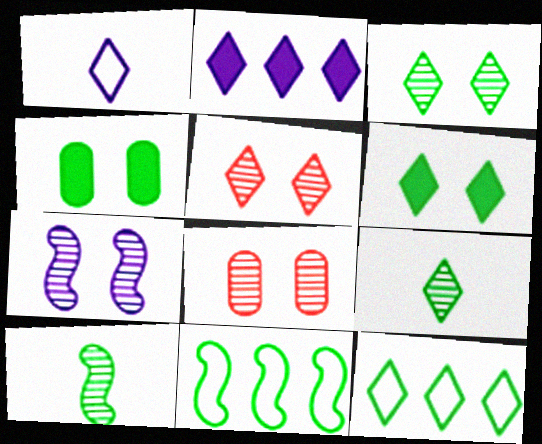[[3, 7, 8], 
[4, 9, 11], 
[4, 10, 12], 
[6, 9, 12]]